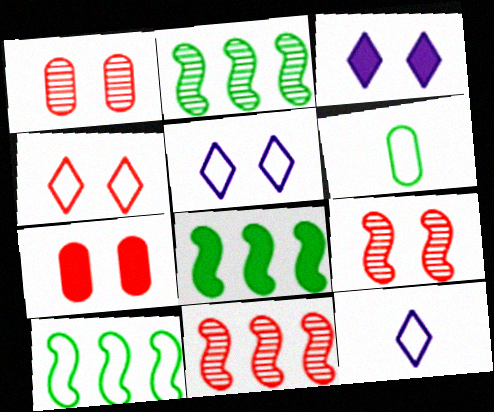[[1, 8, 12], 
[2, 7, 12], 
[2, 8, 10], 
[3, 6, 11], 
[4, 7, 9]]